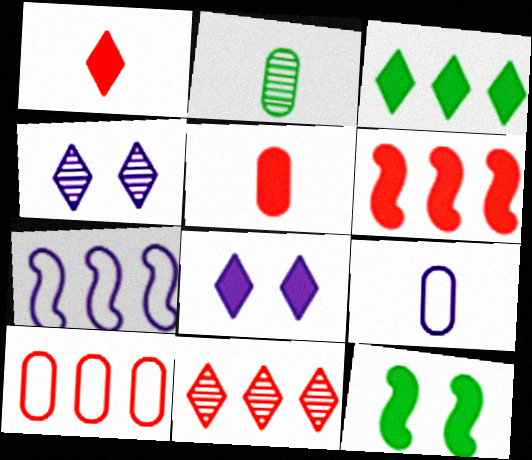[[1, 3, 8], 
[2, 5, 9], 
[6, 10, 11], 
[9, 11, 12]]